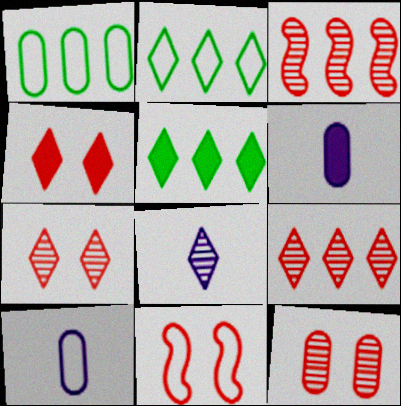[[1, 6, 12], 
[2, 4, 8], 
[2, 10, 11], 
[4, 11, 12]]